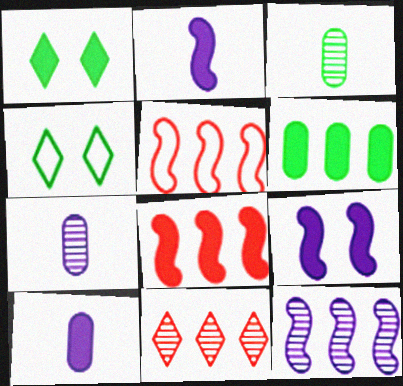[[1, 5, 7], 
[1, 8, 10], 
[4, 7, 8]]